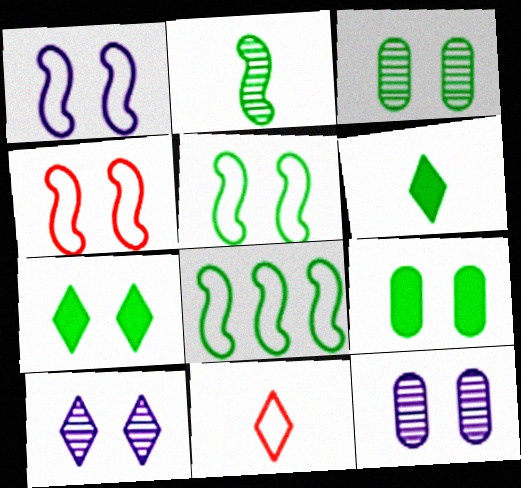[[1, 4, 5], 
[3, 5, 7], 
[3, 6, 8], 
[4, 7, 12], 
[4, 9, 10]]